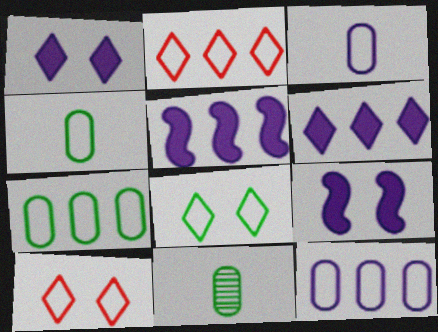[[2, 9, 11], 
[5, 10, 11]]